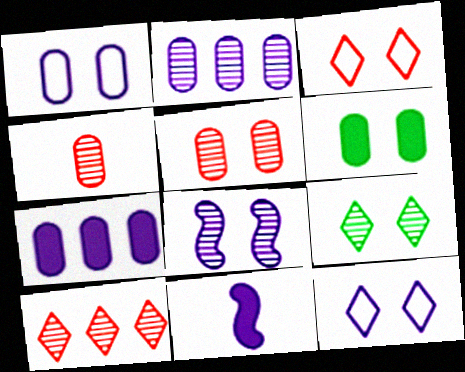[[1, 5, 6], 
[2, 11, 12], 
[3, 6, 8], 
[5, 8, 9]]